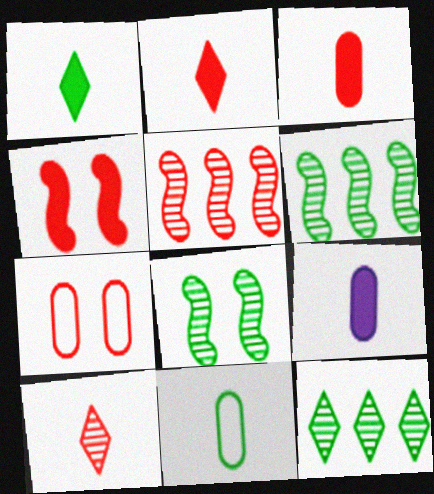[[2, 5, 7]]